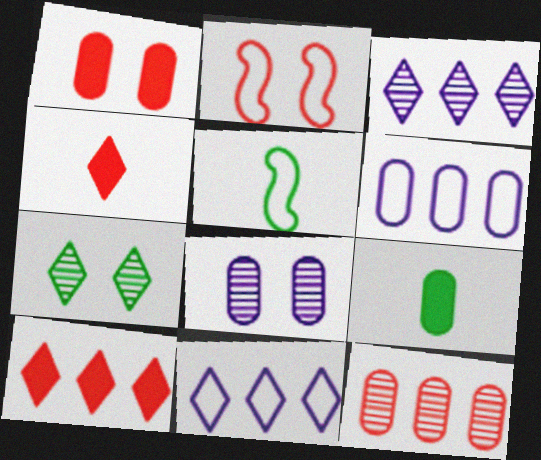[[1, 3, 5], 
[2, 3, 9], 
[2, 4, 12], 
[4, 7, 11], 
[5, 8, 10]]